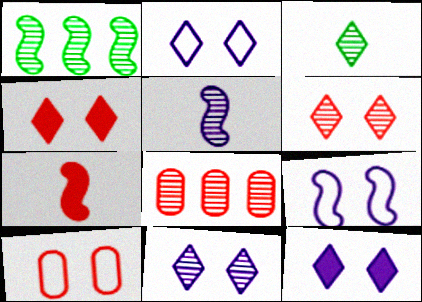[[1, 7, 9], 
[2, 11, 12]]